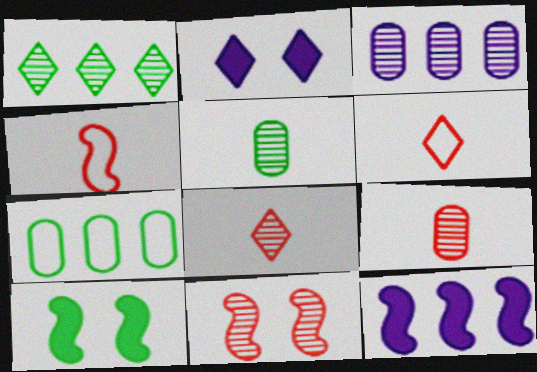[[1, 2, 6], 
[3, 6, 10]]